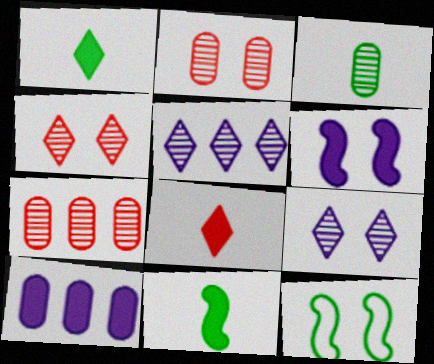[]